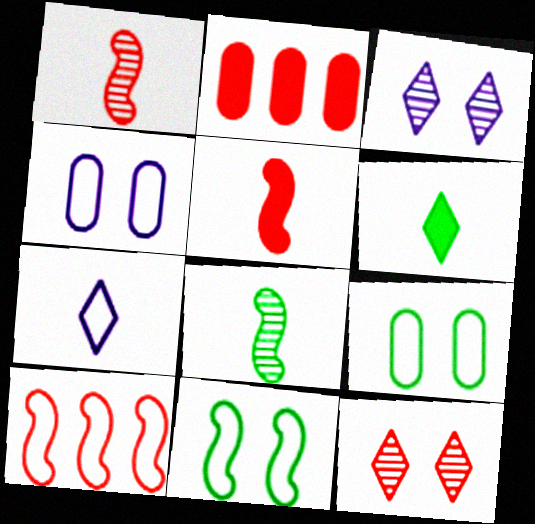[[7, 9, 10]]